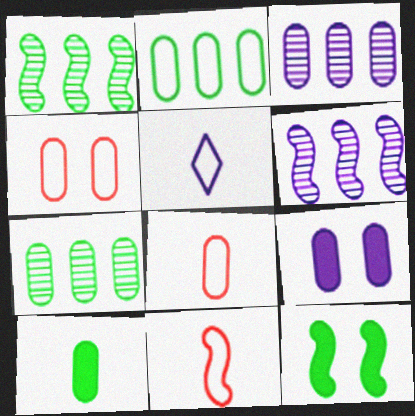[[3, 4, 10], 
[5, 6, 9], 
[6, 11, 12], 
[7, 8, 9]]